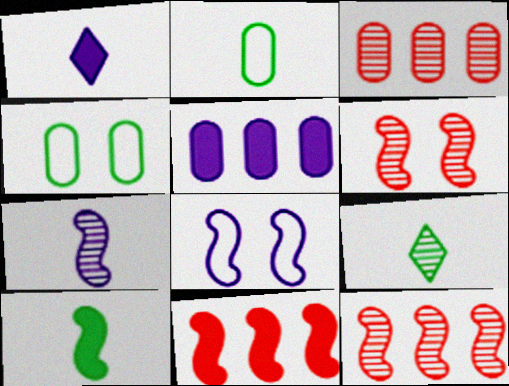[[1, 4, 12], 
[2, 9, 10], 
[8, 10, 12]]